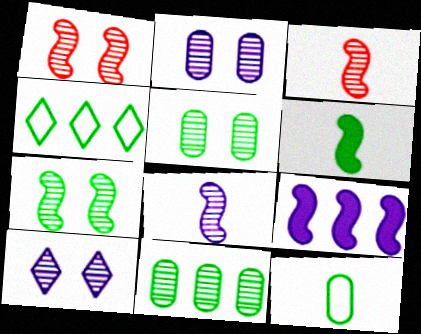[[1, 5, 10], 
[3, 10, 11], 
[4, 5, 6]]